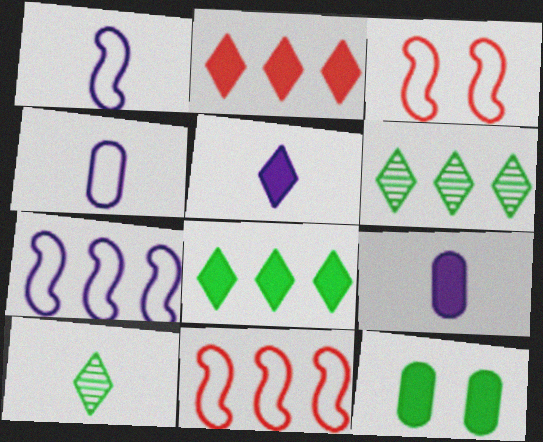[[3, 6, 9]]